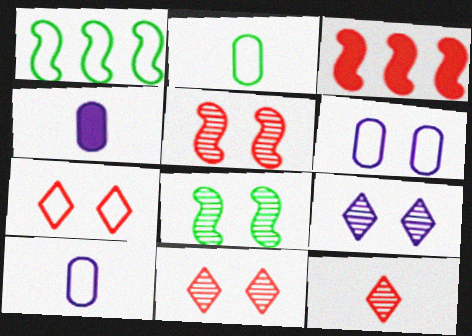[[1, 4, 11], 
[1, 7, 10], 
[2, 3, 9]]